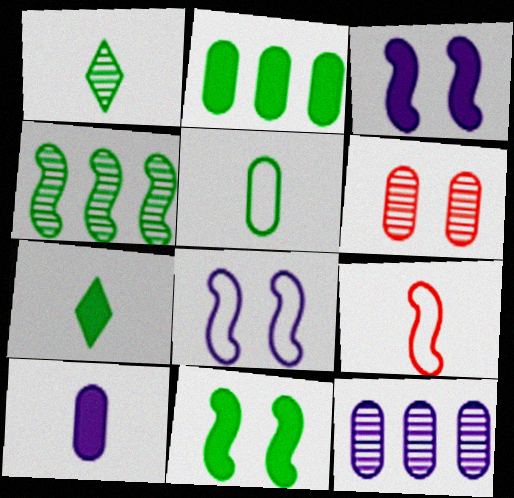[[1, 9, 10], 
[2, 7, 11], 
[3, 4, 9]]